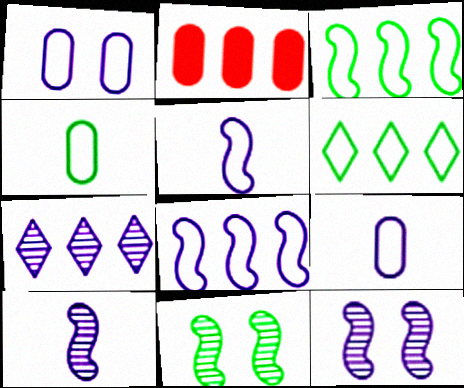[[2, 3, 7]]